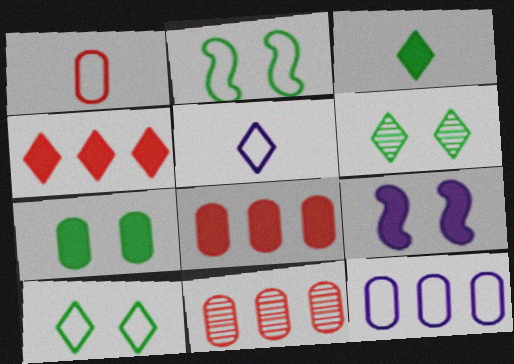[[2, 6, 7], 
[3, 8, 9], 
[4, 5, 6]]